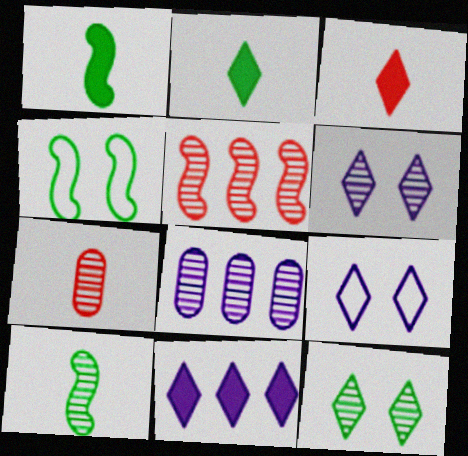[[3, 4, 8], 
[4, 7, 11]]